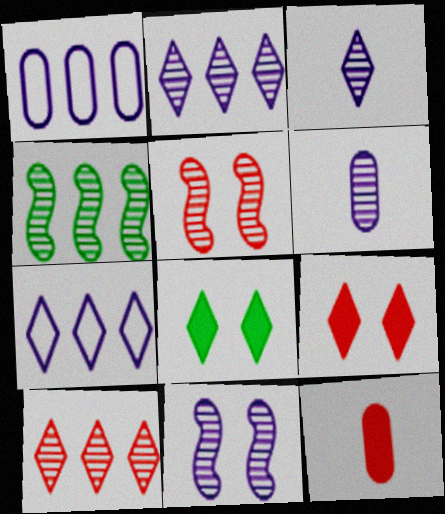[[2, 6, 11]]